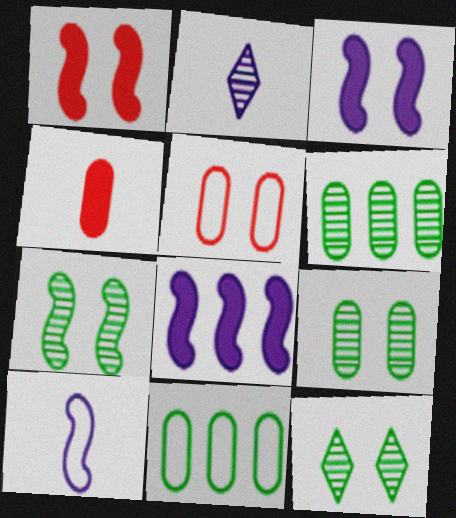[[1, 2, 11], 
[3, 5, 12], 
[7, 9, 12]]